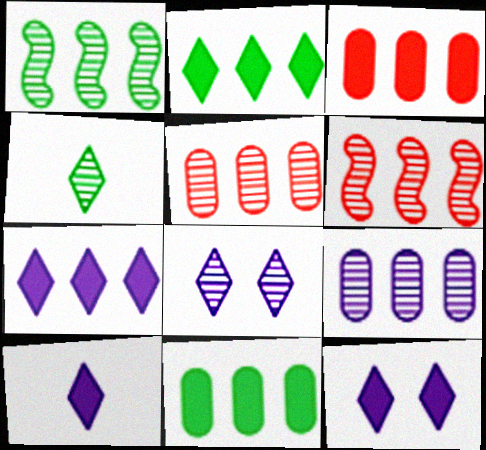[[7, 10, 12]]